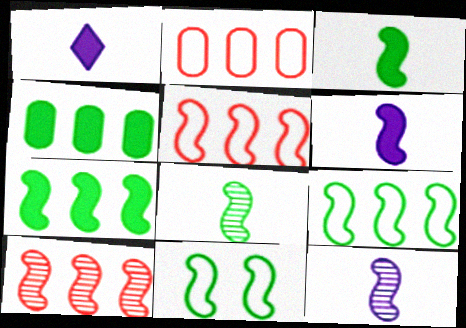[[6, 10, 11], 
[7, 8, 11]]